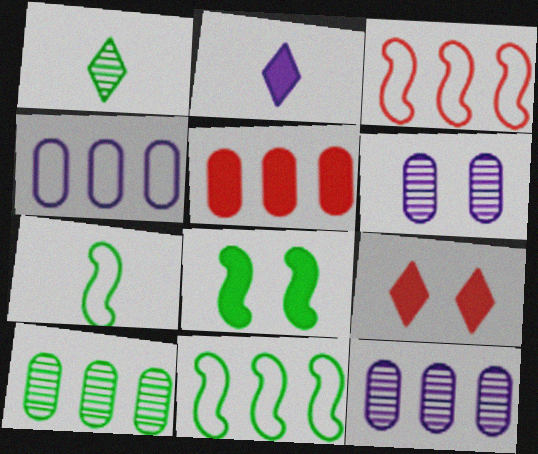[[2, 5, 8], 
[4, 5, 10], 
[7, 9, 12]]